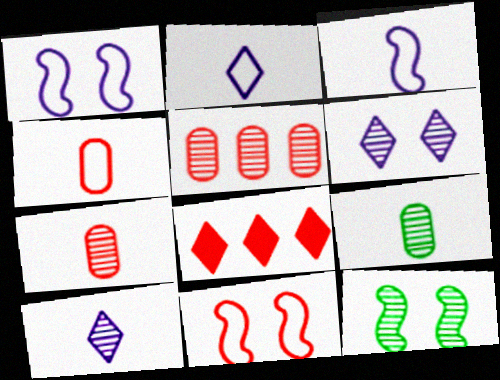[[1, 8, 9], 
[5, 10, 12], 
[7, 8, 11]]